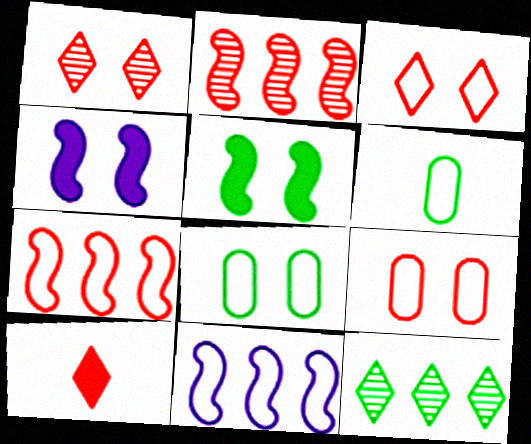[[1, 4, 8], 
[2, 9, 10], 
[3, 6, 11], 
[5, 6, 12]]